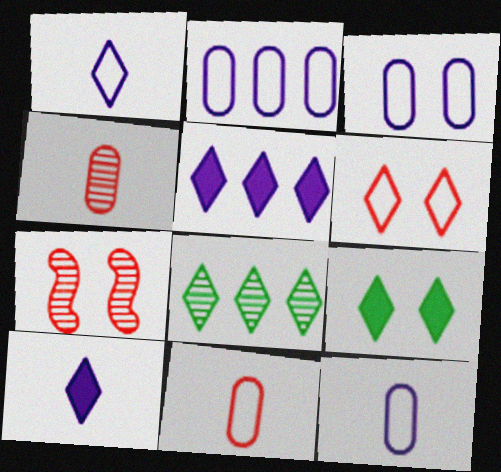[[2, 3, 12], 
[3, 7, 9], 
[6, 8, 10]]